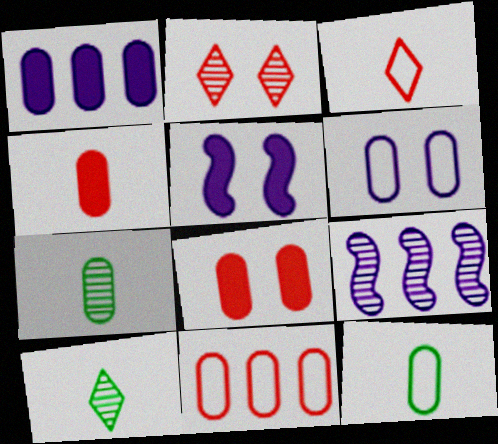[[2, 7, 9], 
[5, 10, 11], 
[6, 11, 12]]